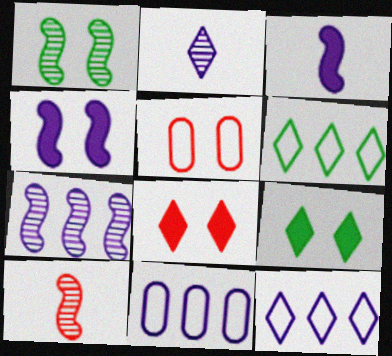[[1, 7, 10], 
[2, 4, 11], 
[2, 6, 8], 
[9, 10, 11]]